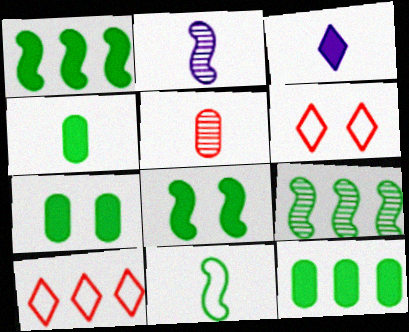[[2, 6, 12], 
[2, 7, 10], 
[3, 5, 11], 
[4, 7, 12], 
[8, 9, 11]]